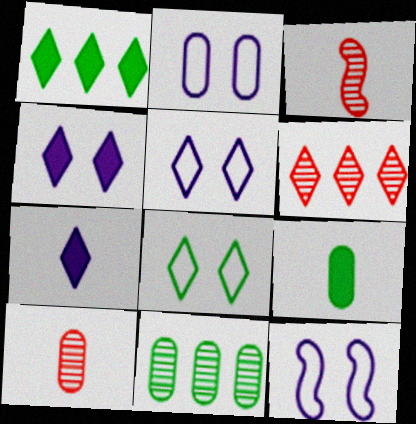[[1, 2, 3], 
[1, 10, 12], 
[2, 5, 12], 
[6, 7, 8], 
[6, 9, 12]]